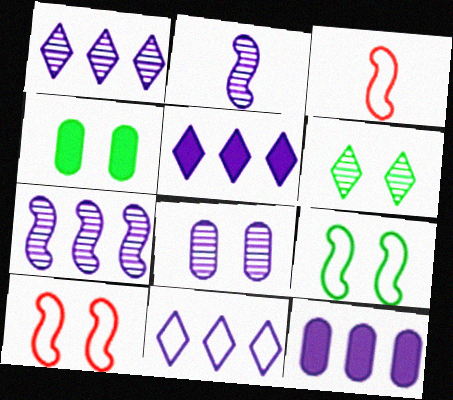[[1, 2, 8], 
[1, 3, 4], 
[1, 5, 11], 
[3, 6, 12], 
[4, 6, 9], 
[7, 11, 12]]